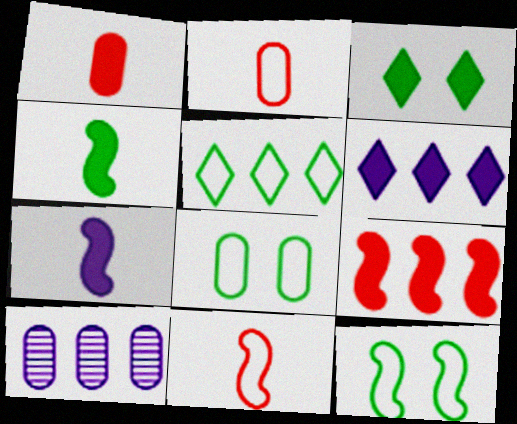[[1, 8, 10], 
[3, 10, 11], 
[5, 9, 10]]